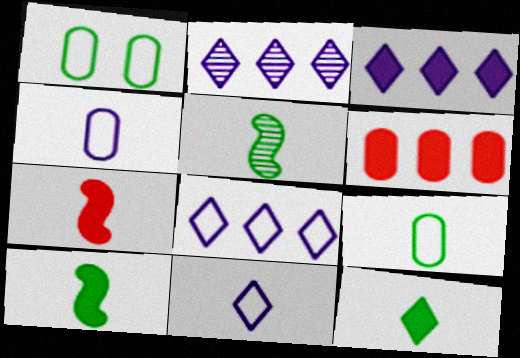[[1, 2, 7], 
[2, 3, 8], 
[5, 9, 12]]